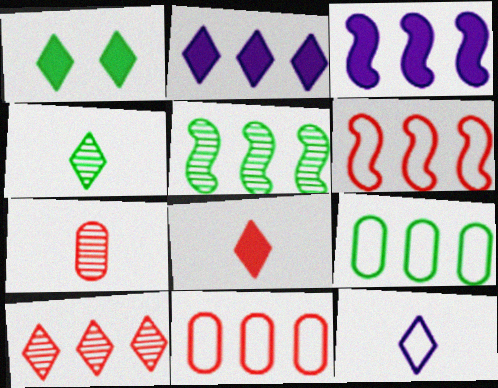[[1, 2, 8], 
[1, 10, 12], 
[2, 5, 11], 
[3, 5, 6], 
[3, 9, 10], 
[4, 8, 12]]